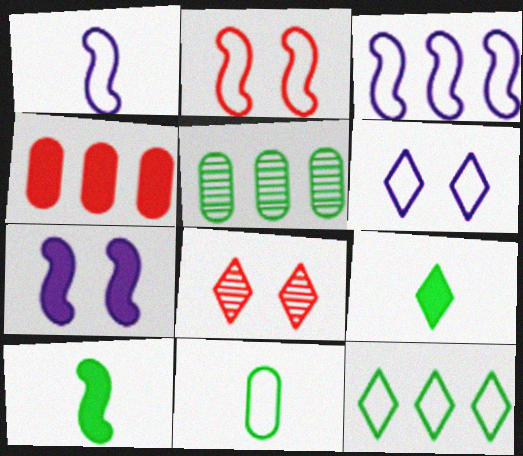[[4, 7, 9]]